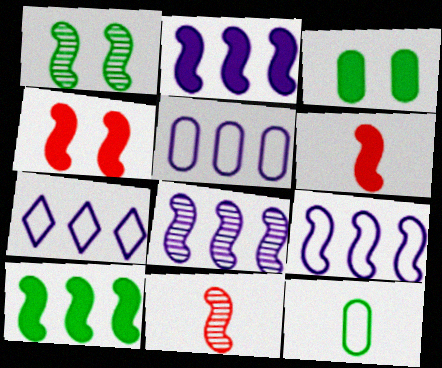[[1, 6, 9], 
[1, 8, 11], 
[2, 8, 9], 
[3, 7, 11], 
[5, 7, 9]]